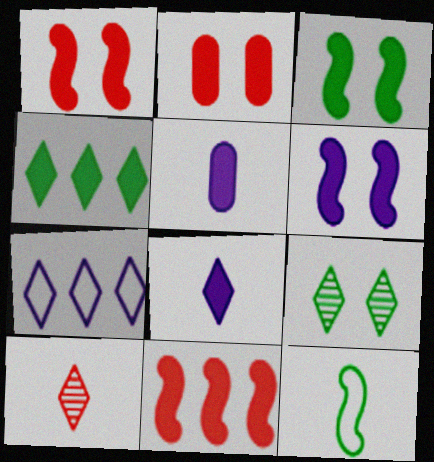[[1, 3, 6], 
[1, 4, 5], 
[5, 10, 12]]